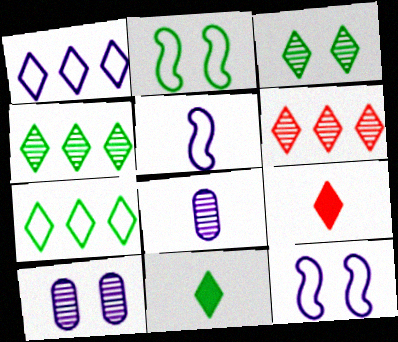[[1, 3, 9], 
[3, 7, 11]]